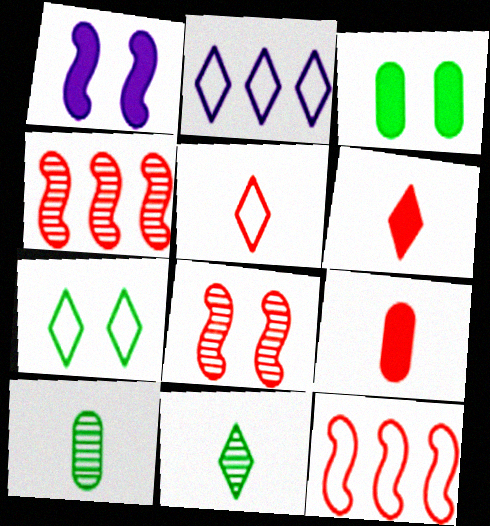[[2, 5, 7]]